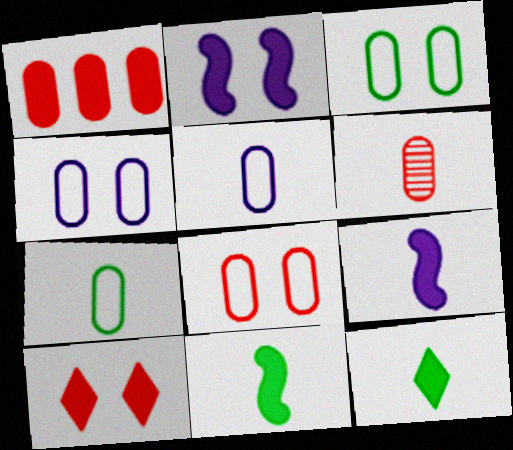[[1, 2, 12], 
[1, 6, 8], 
[3, 4, 8]]